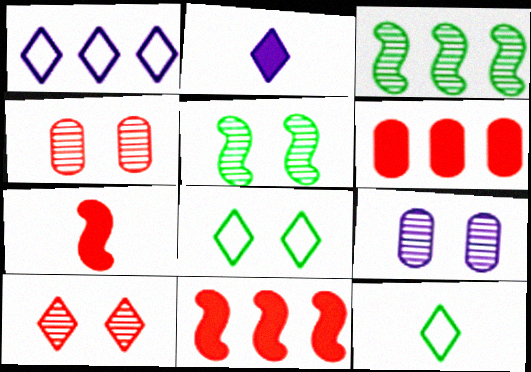[[1, 3, 6], 
[5, 9, 10], 
[9, 11, 12]]